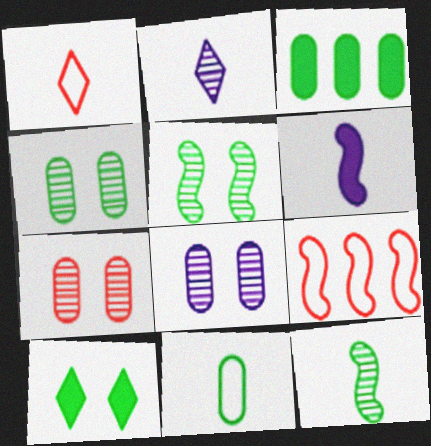[[3, 4, 11], 
[4, 7, 8], 
[5, 6, 9]]